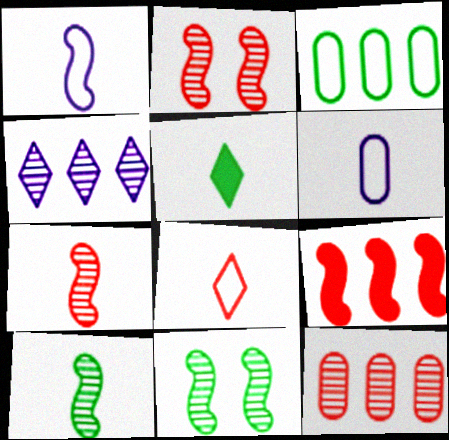[[1, 9, 11], 
[3, 4, 9], 
[3, 5, 11], 
[5, 6, 7]]